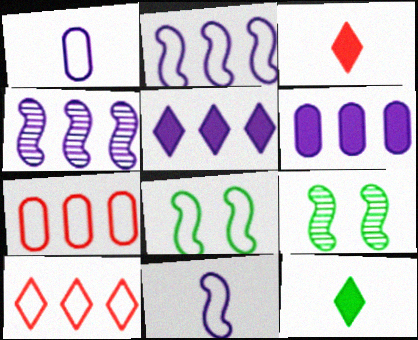[[1, 8, 10]]